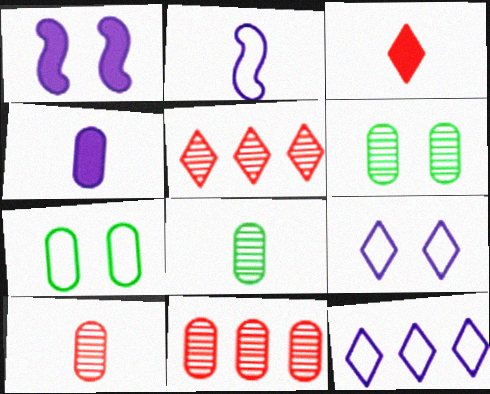[[2, 3, 8], 
[4, 7, 11]]